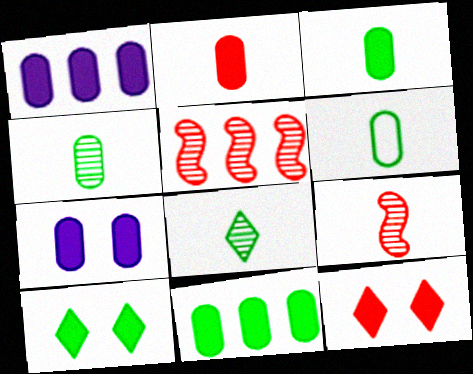[[2, 7, 11], 
[3, 4, 6]]